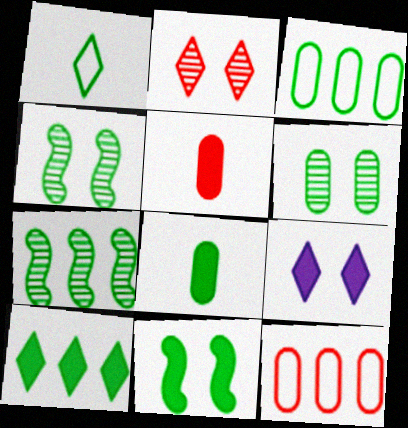[[3, 6, 8], 
[3, 7, 10], 
[8, 10, 11]]